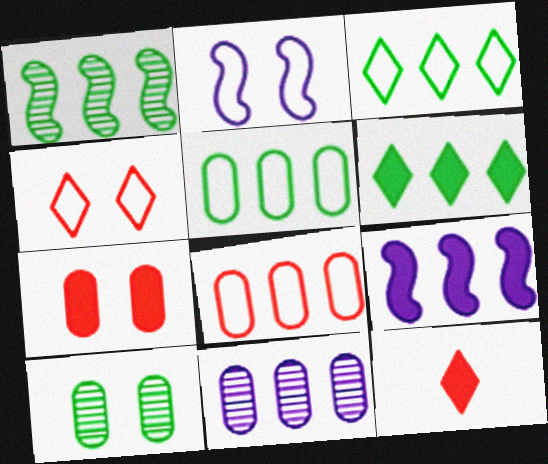[[1, 5, 6]]